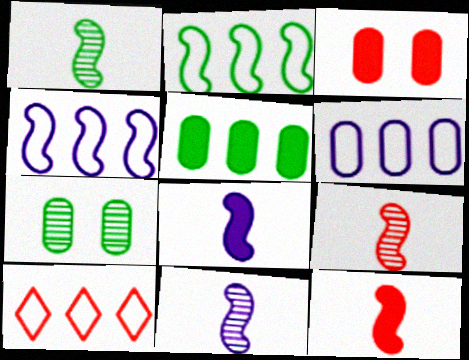[[1, 9, 11], 
[2, 6, 10], 
[3, 9, 10], 
[7, 8, 10]]